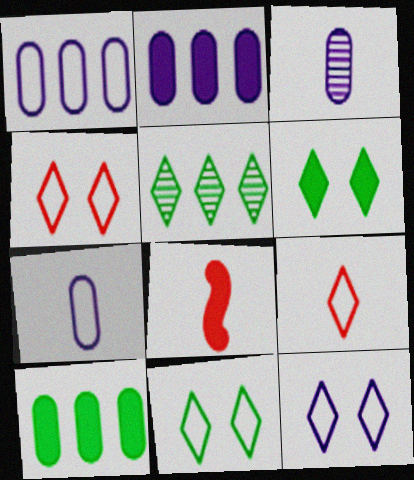[[2, 6, 8], 
[4, 11, 12]]